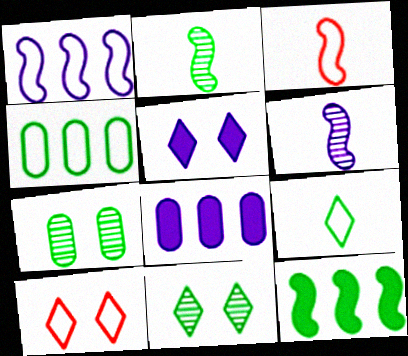[[2, 8, 10], 
[3, 8, 11], 
[5, 10, 11], 
[7, 9, 12]]